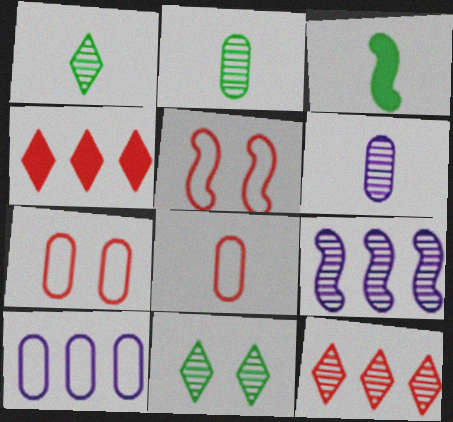[[3, 5, 9]]